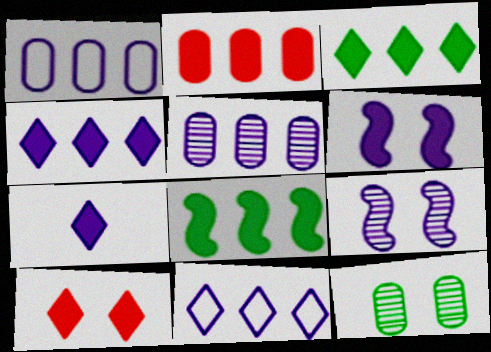[[1, 7, 9], 
[2, 4, 8], 
[3, 7, 10]]